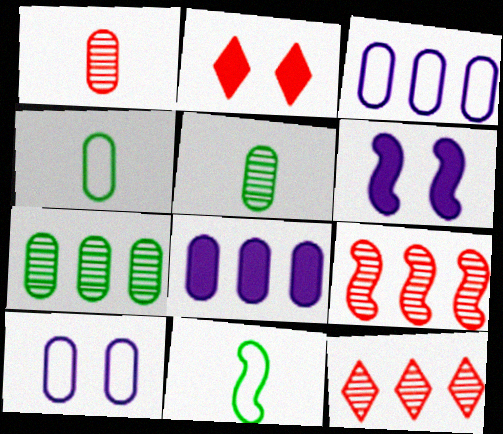[[4, 6, 12], 
[6, 9, 11]]